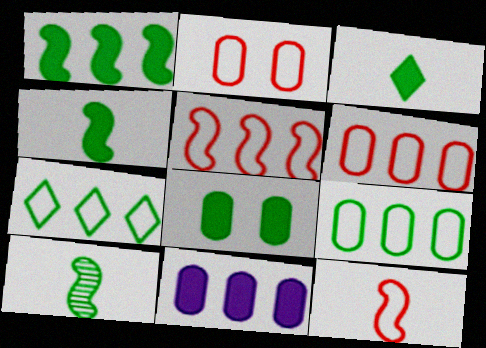[[1, 3, 8], 
[7, 8, 10]]